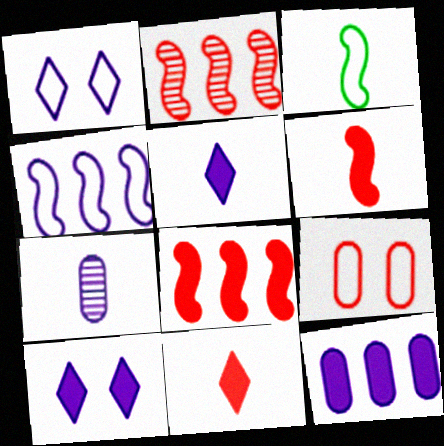[[2, 9, 11], 
[3, 7, 11], 
[4, 7, 10]]